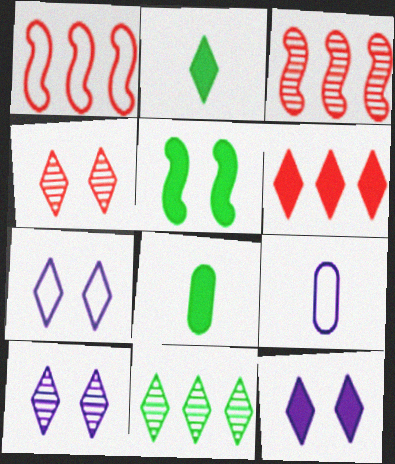[[1, 8, 10], 
[2, 6, 12], 
[3, 7, 8], 
[7, 10, 12]]